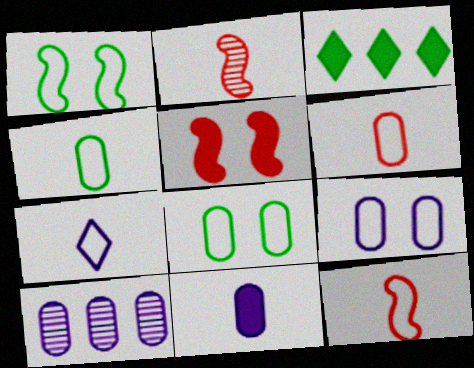[[2, 3, 9], 
[3, 5, 11], 
[4, 7, 12], 
[9, 10, 11]]